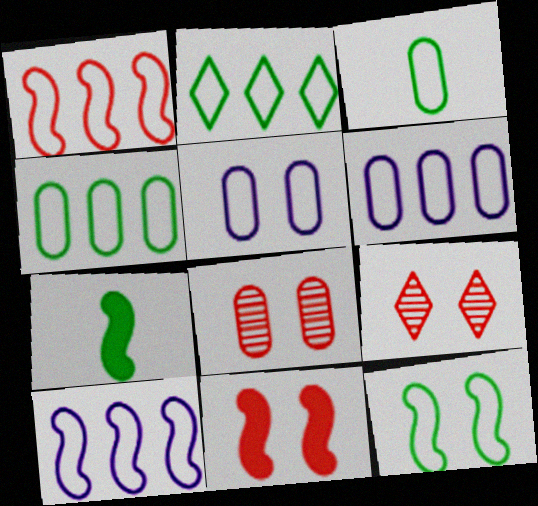[[1, 2, 6], 
[2, 3, 12], 
[6, 7, 9]]